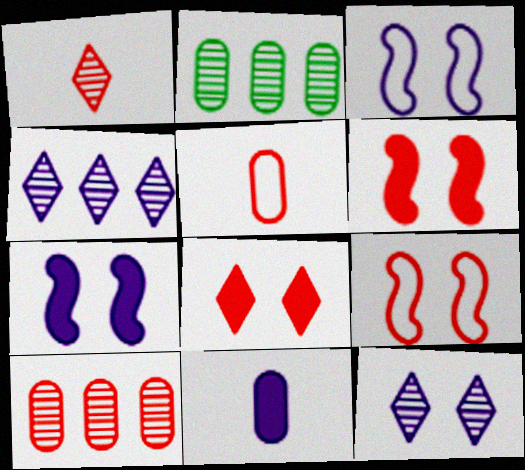[[3, 4, 11]]